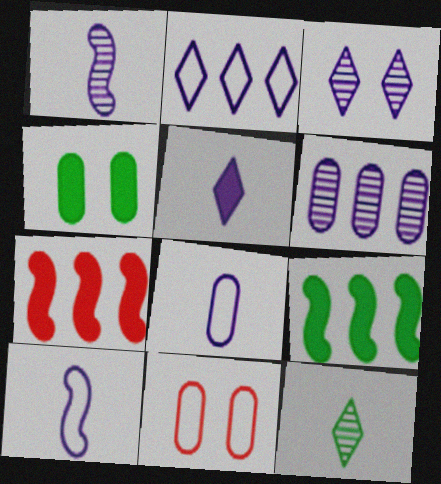[[1, 3, 6], 
[1, 5, 8], 
[2, 3, 5], 
[4, 5, 7]]